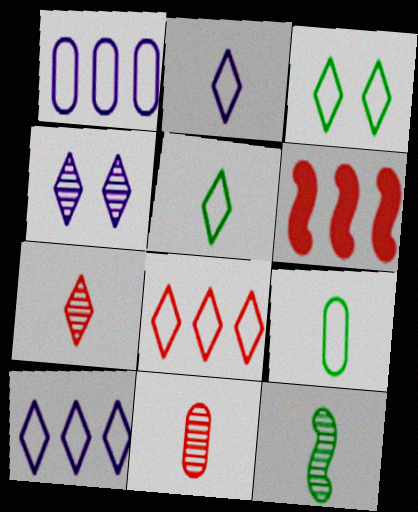[[2, 3, 8], 
[4, 6, 9]]